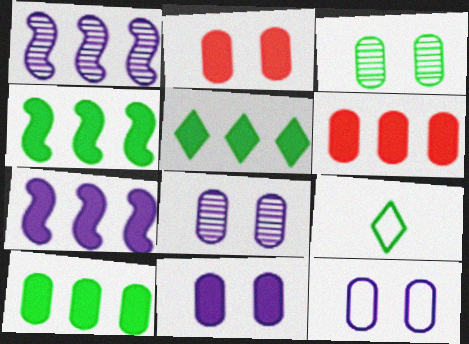[[1, 2, 9], 
[2, 3, 12], 
[3, 4, 9], 
[4, 5, 10], 
[5, 6, 7], 
[8, 11, 12]]